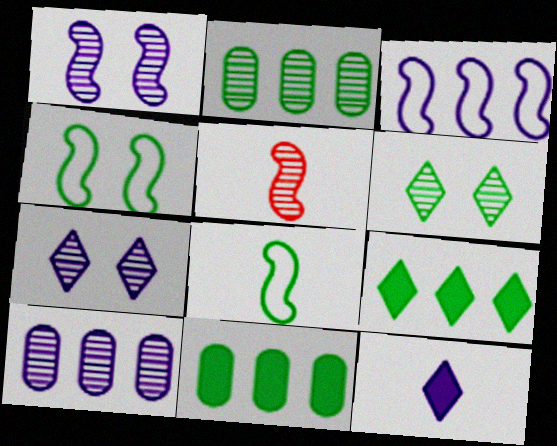[[2, 5, 7], 
[5, 6, 10], 
[6, 8, 11]]